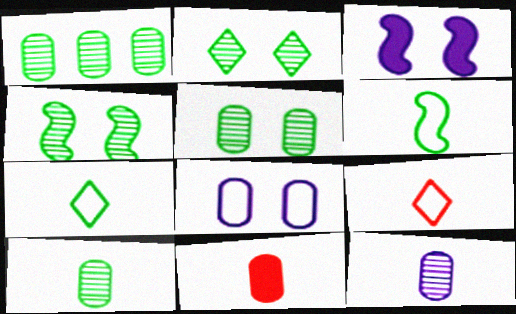[[1, 3, 9], 
[1, 5, 10], 
[1, 8, 11], 
[2, 4, 5]]